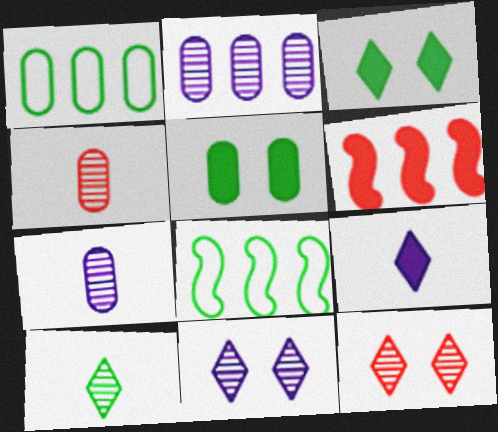[[5, 6, 9], 
[5, 8, 10]]